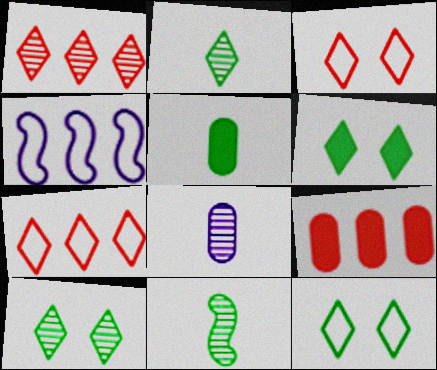[[6, 10, 12]]